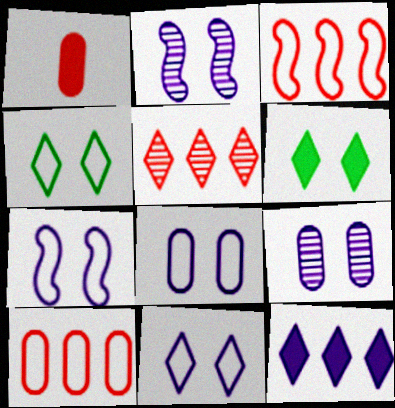[[7, 8, 11]]